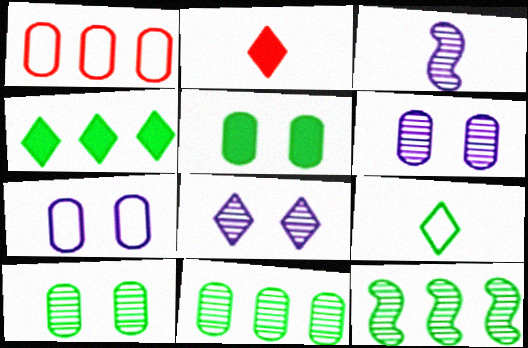[[2, 7, 12], 
[5, 9, 12]]